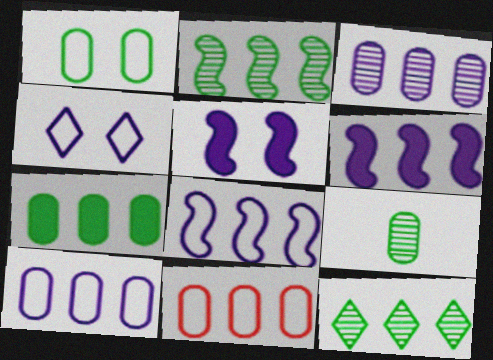[[1, 7, 9], 
[3, 7, 11], 
[6, 11, 12]]